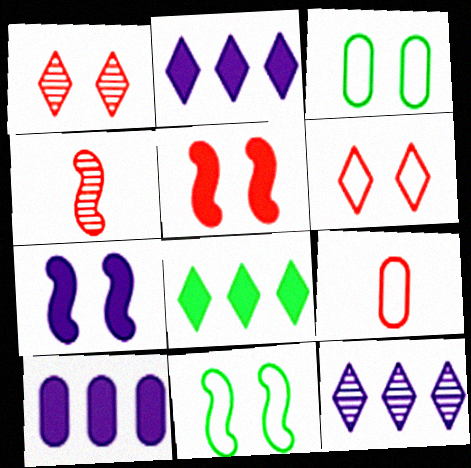[[1, 3, 7], 
[2, 3, 4]]